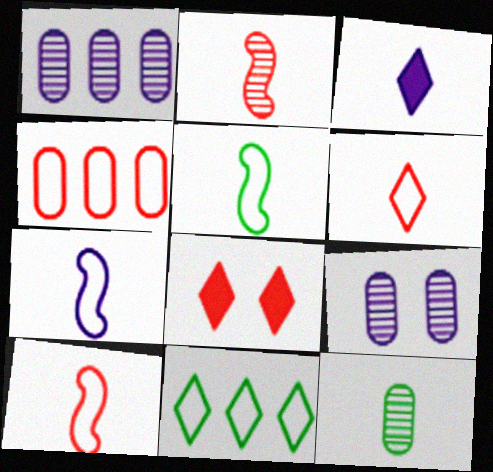[[1, 5, 8], 
[2, 4, 8], 
[3, 10, 12], 
[5, 7, 10]]